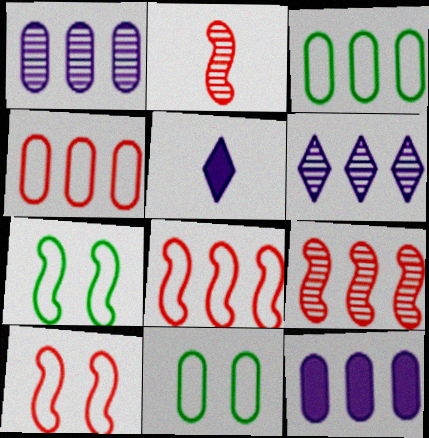[[5, 9, 11]]